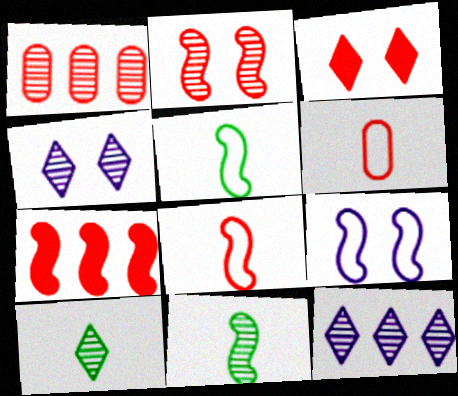[[1, 3, 8], 
[1, 4, 11], 
[2, 7, 8], 
[7, 9, 11]]